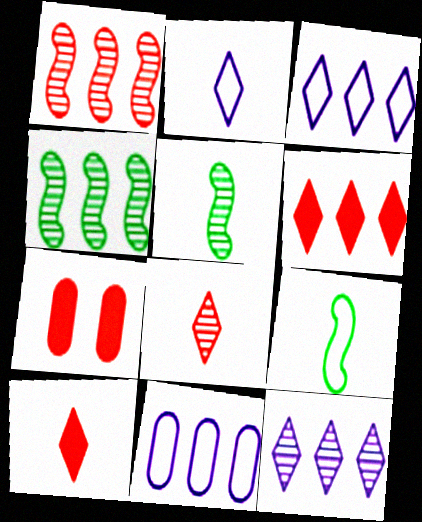[[2, 4, 7], 
[3, 5, 7], 
[4, 6, 11], 
[7, 9, 12]]